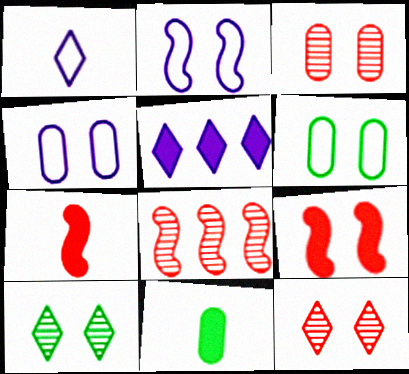[[4, 9, 10], 
[5, 9, 11]]